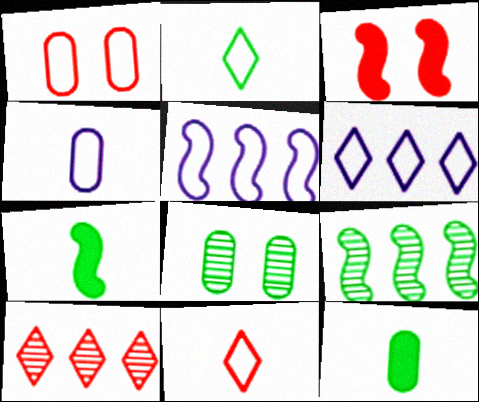[[1, 2, 5]]